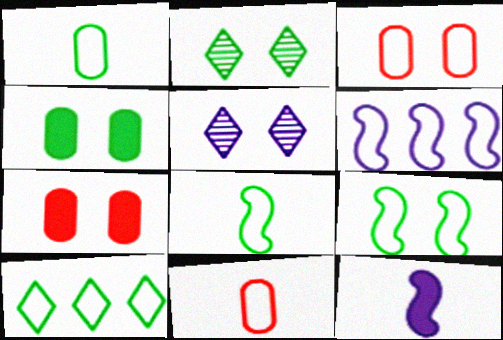[[1, 9, 10], 
[2, 4, 9], 
[5, 7, 9]]